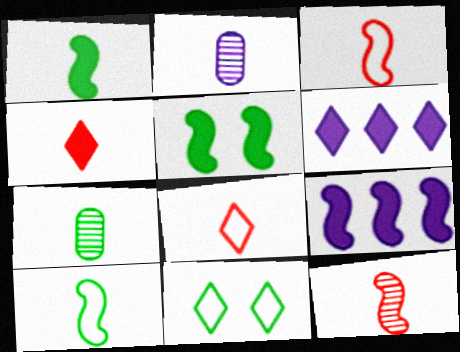[[1, 2, 8], 
[2, 4, 10]]